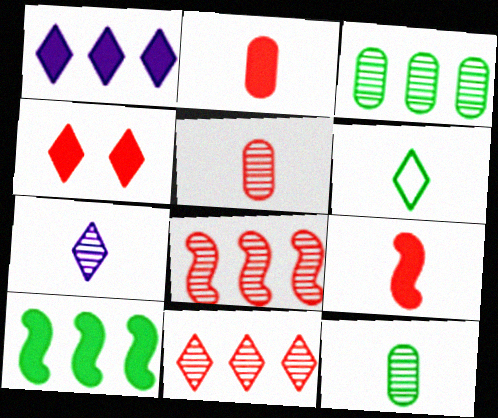[]